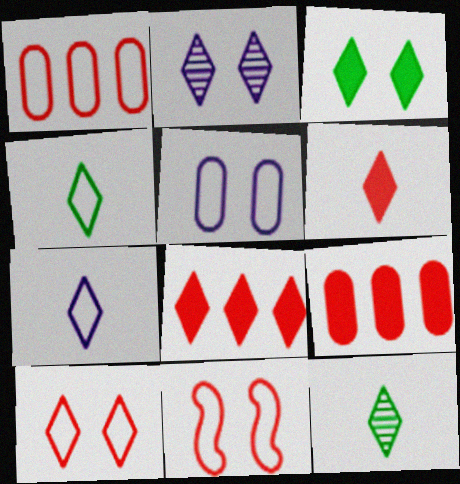[[2, 3, 10], 
[2, 4, 8], 
[6, 7, 12]]